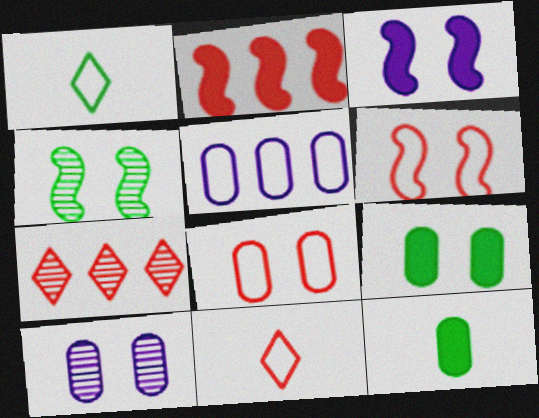[[1, 2, 10], 
[1, 5, 6], 
[3, 4, 6], 
[8, 9, 10]]